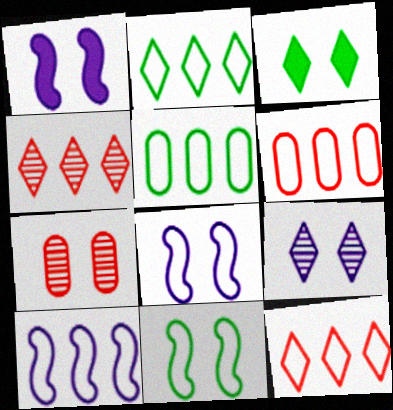[[2, 6, 10], 
[3, 7, 8], 
[5, 10, 12]]